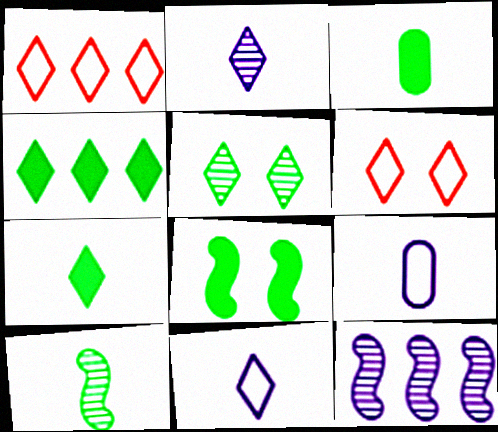[[2, 4, 6], 
[3, 4, 8], 
[3, 6, 12]]